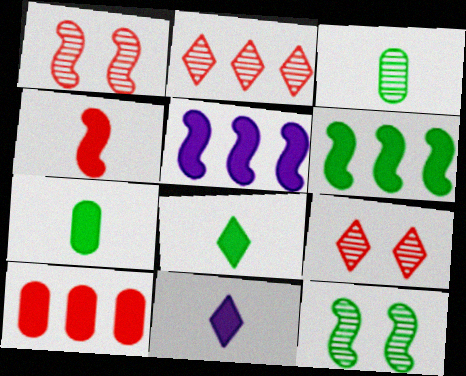[[4, 7, 11]]